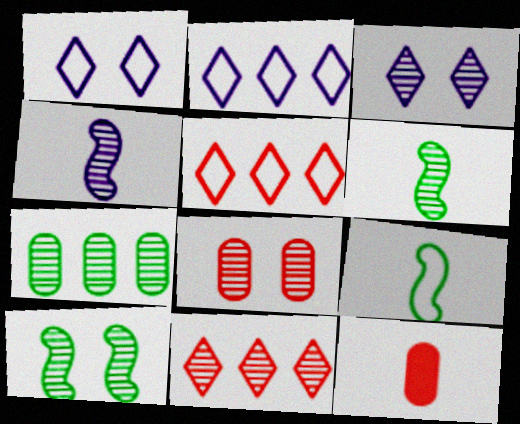[[2, 10, 12], 
[3, 8, 10]]